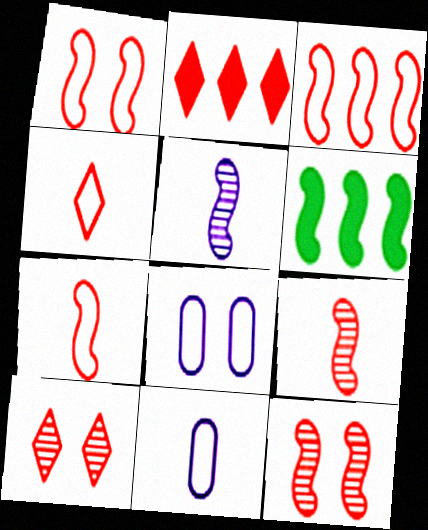[[1, 3, 7], 
[1, 5, 6], 
[2, 4, 10], 
[6, 10, 11]]